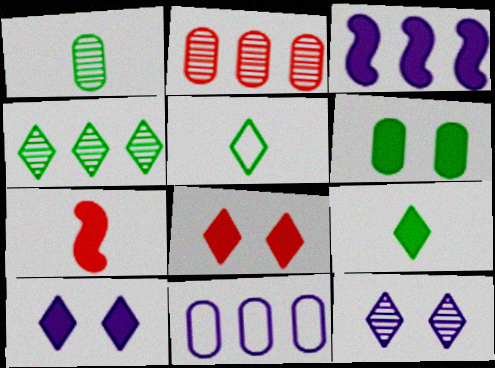[]